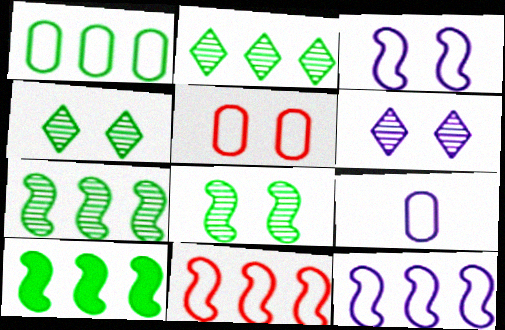[[1, 2, 10], 
[1, 5, 9]]